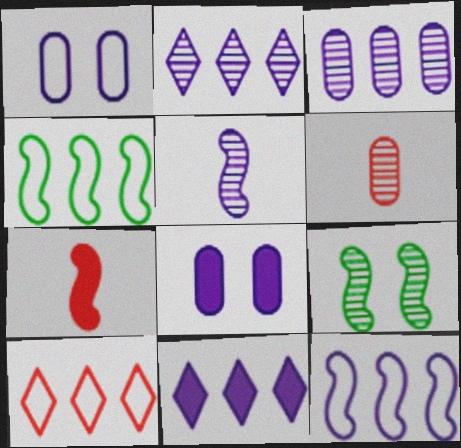[[1, 5, 11], 
[2, 6, 9], 
[3, 11, 12], 
[7, 9, 12]]